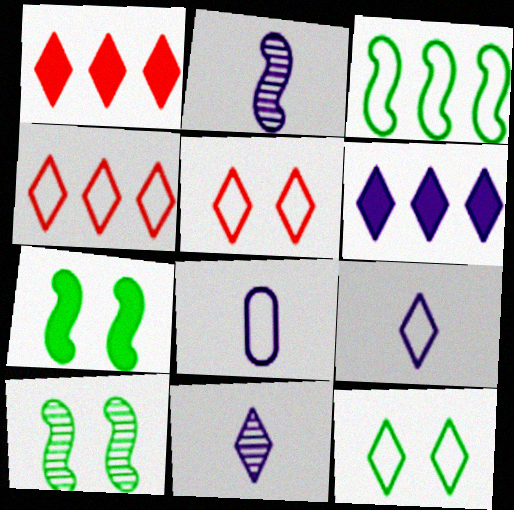[[1, 8, 10], 
[1, 11, 12], 
[3, 5, 8], 
[4, 9, 12]]